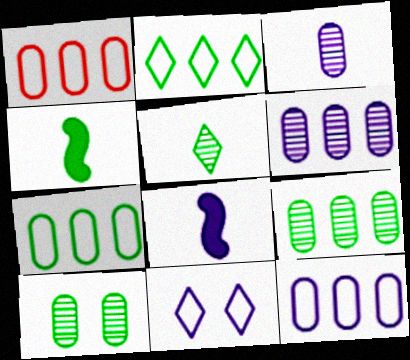[[1, 7, 12], 
[2, 4, 10], 
[6, 8, 11]]